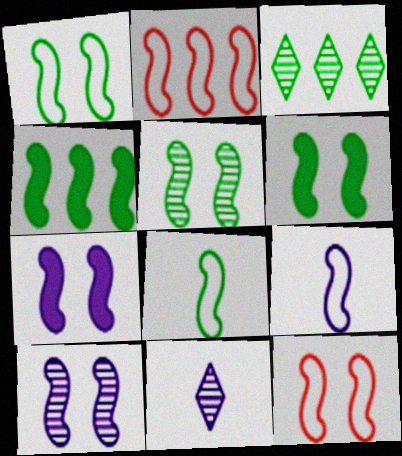[[1, 2, 9], 
[1, 5, 6], 
[4, 5, 8], 
[5, 7, 12], 
[6, 10, 12]]